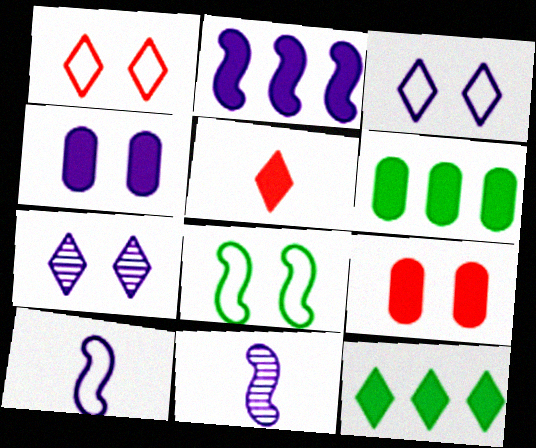[[1, 6, 11], 
[7, 8, 9]]